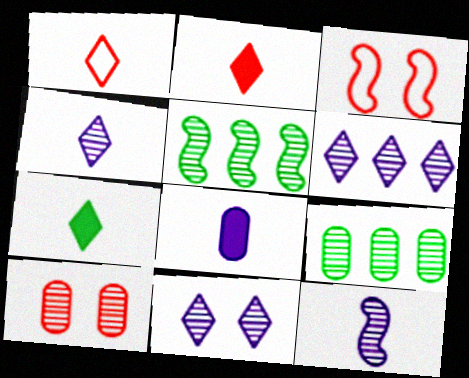[[1, 4, 7], 
[4, 5, 10], 
[4, 6, 11]]